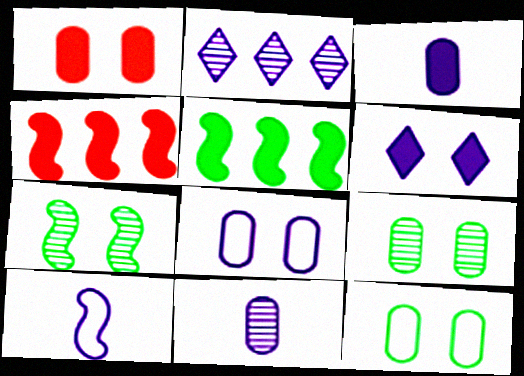[[1, 8, 9], 
[4, 7, 10]]